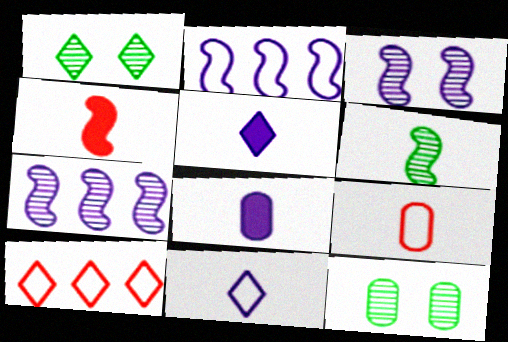[[1, 5, 10], 
[5, 6, 9]]